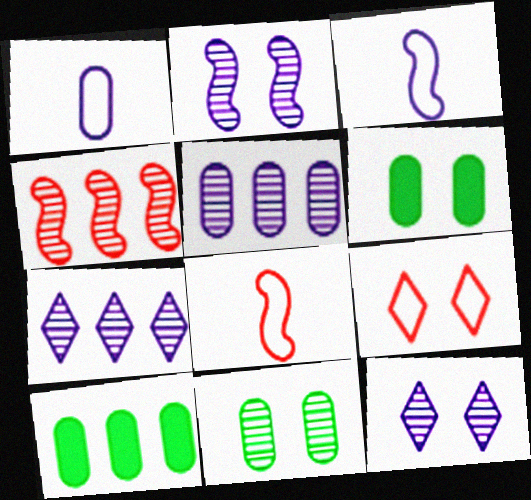[[2, 6, 9], 
[6, 7, 8], 
[8, 10, 12]]